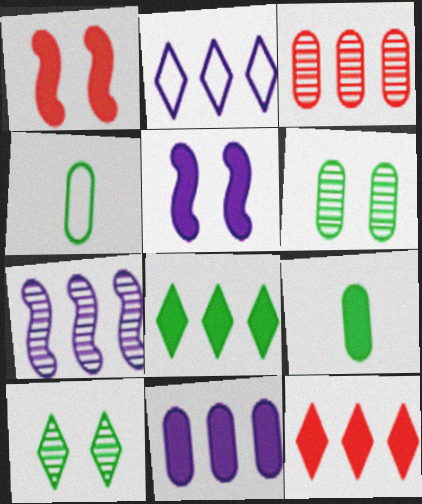[[2, 7, 11], 
[5, 9, 12]]